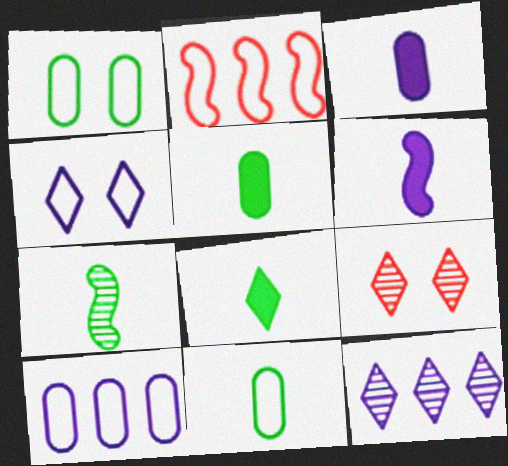[[2, 4, 11], 
[7, 8, 11]]